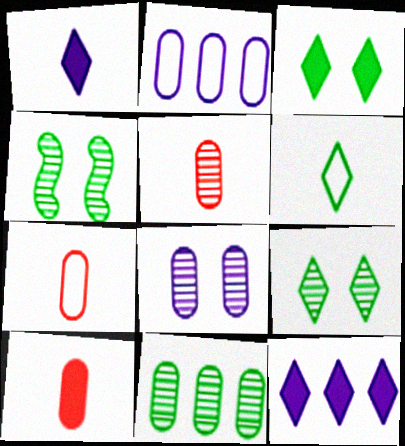[[4, 7, 12], 
[5, 7, 10], 
[5, 8, 11]]